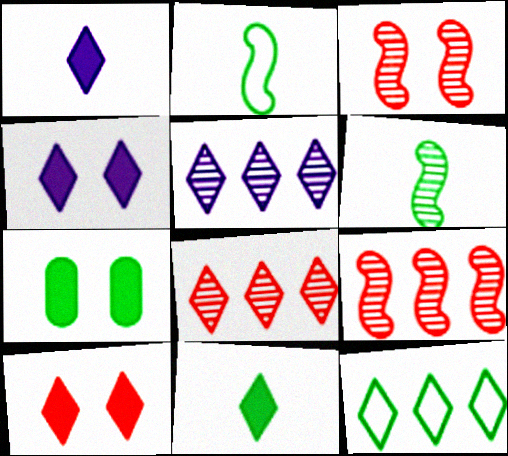[[6, 7, 12]]